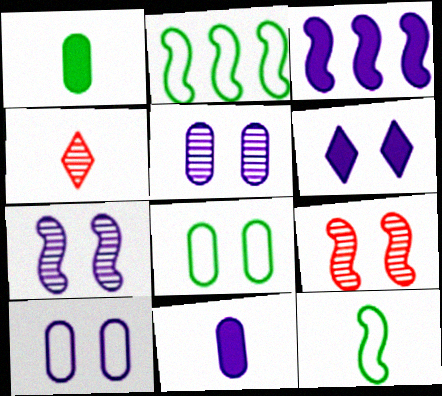[[3, 4, 8], 
[3, 6, 11], 
[3, 9, 12], 
[4, 11, 12], 
[6, 7, 10], 
[6, 8, 9]]